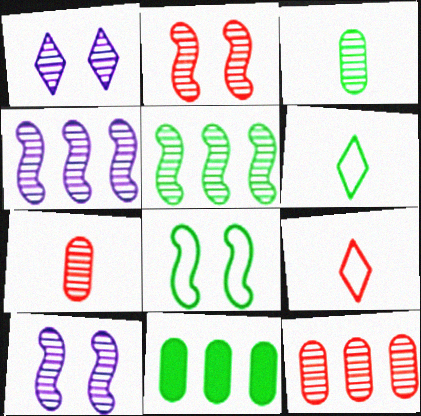[[1, 5, 7], 
[9, 10, 11]]